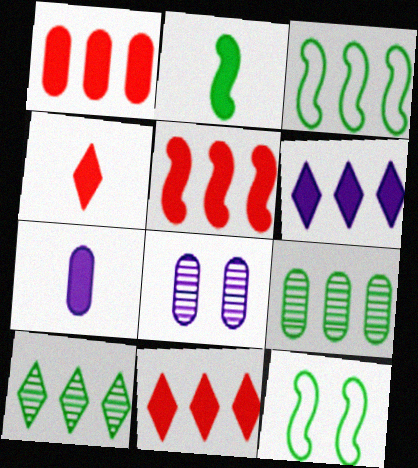[[1, 5, 11], 
[2, 4, 7], 
[3, 4, 8]]